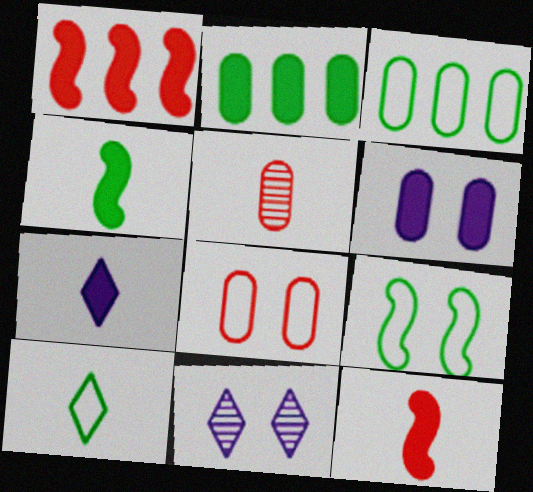[[3, 5, 6], 
[3, 9, 10], 
[3, 11, 12]]